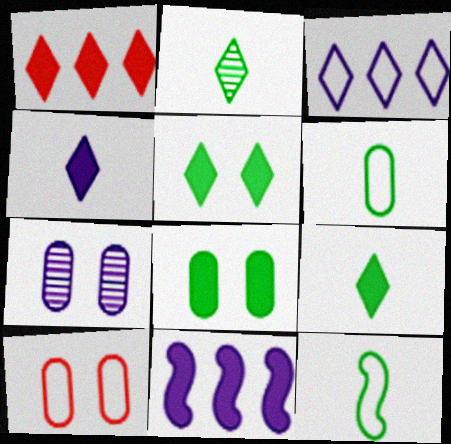[[1, 4, 5], 
[1, 7, 12], 
[2, 10, 11], 
[3, 10, 12], 
[7, 8, 10]]